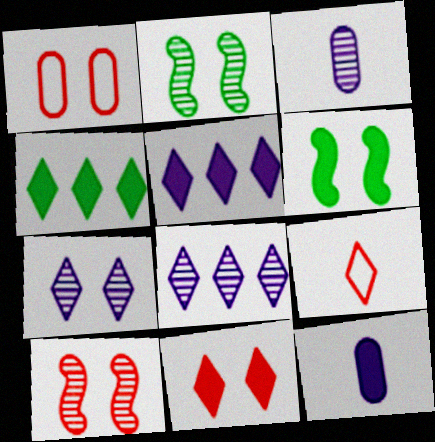[[1, 6, 7], 
[1, 10, 11], 
[4, 7, 9]]